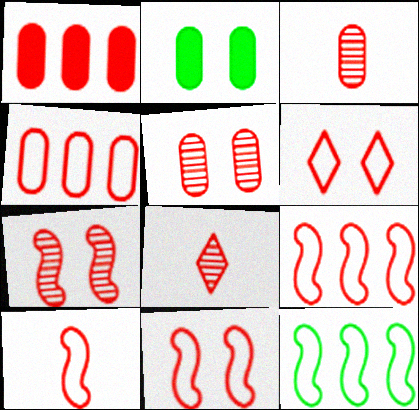[[1, 8, 11], 
[4, 6, 10], 
[9, 10, 11]]